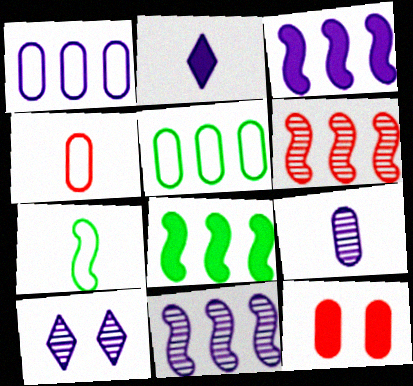[[2, 8, 12], 
[4, 8, 10], 
[5, 9, 12], 
[9, 10, 11]]